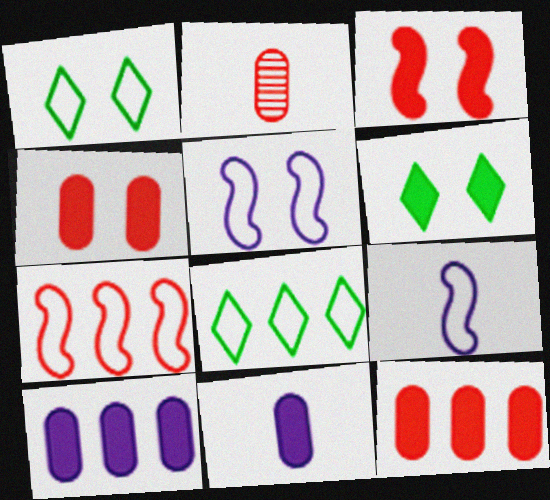[]